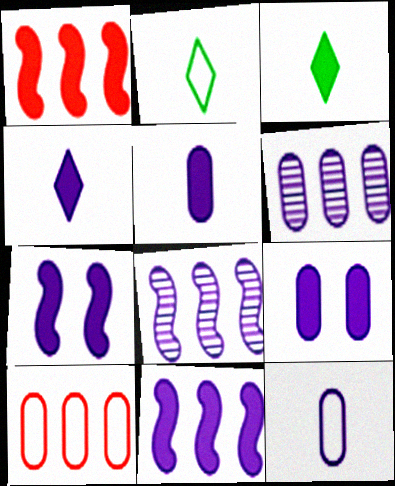[[1, 3, 9], 
[4, 9, 11], 
[6, 9, 12]]